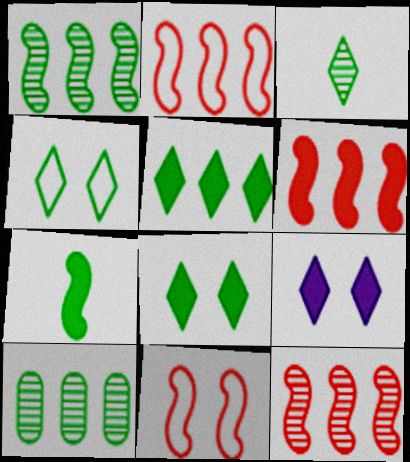[[2, 6, 12], 
[3, 4, 5], 
[4, 7, 10]]